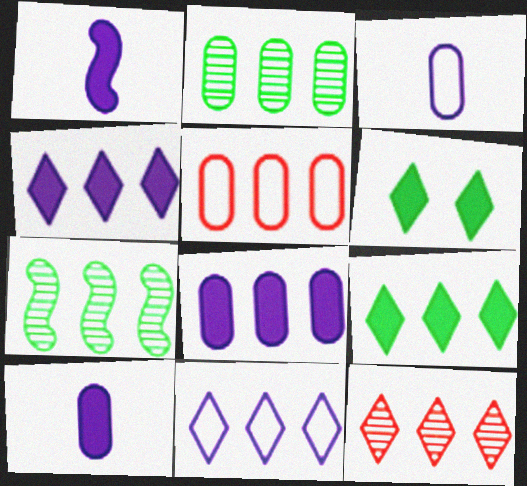[[2, 5, 8], 
[4, 5, 7], 
[9, 11, 12]]